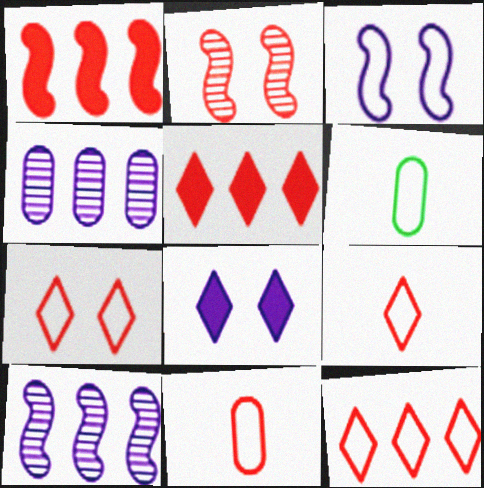[[2, 5, 11], 
[3, 6, 12], 
[7, 9, 12]]